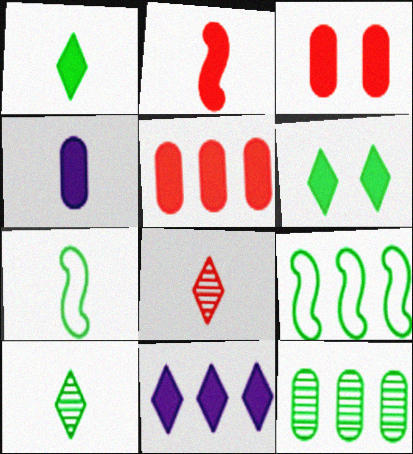[[1, 2, 4], 
[4, 7, 8], 
[6, 7, 12]]